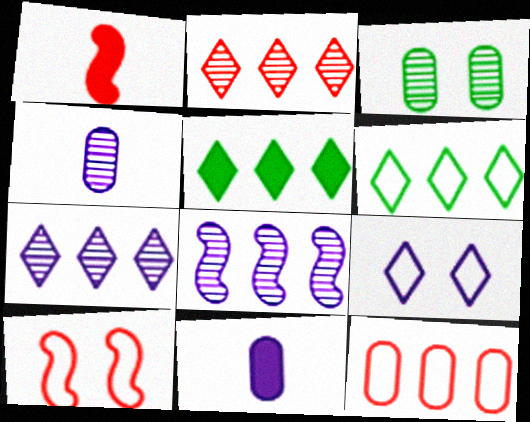[[3, 11, 12], 
[4, 5, 10], 
[5, 8, 12], 
[8, 9, 11]]